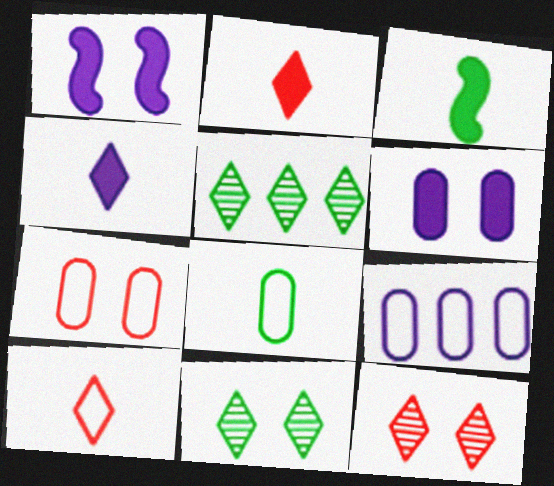[[1, 7, 11], 
[3, 9, 12], 
[7, 8, 9]]